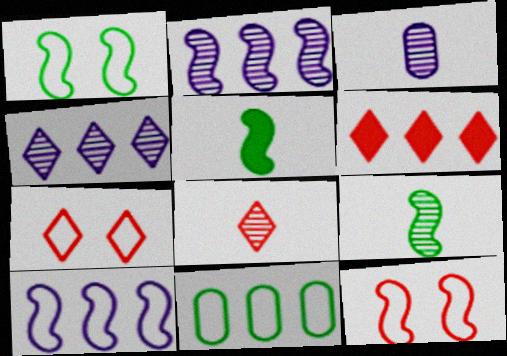[[1, 3, 6], 
[2, 5, 12], 
[2, 6, 11], 
[3, 8, 9], 
[6, 7, 8]]